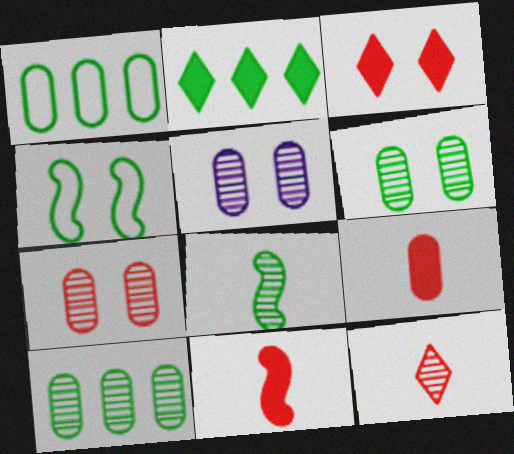[[1, 5, 9], 
[3, 4, 5], 
[5, 6, 7]]